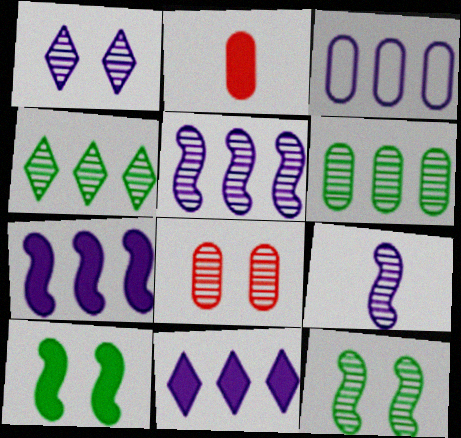[[1, 8, 12], 
[2, 10, 11], 
[3, 5, 11], 
[4, 8, 9]]